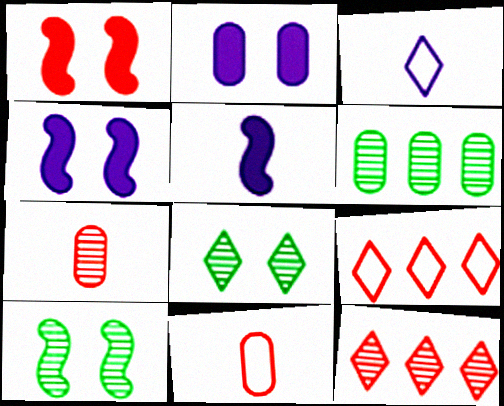[[1, 3, 6], 
[1, 7, 9], 
[1, 11, 12], 
[2, 6, 11]]